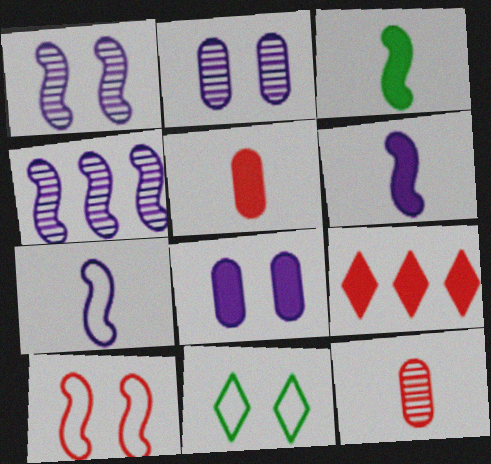[[3, 4, 10], 
[3, 8, 9], 
[4, 5, 11], 
[9, 10, 12]]